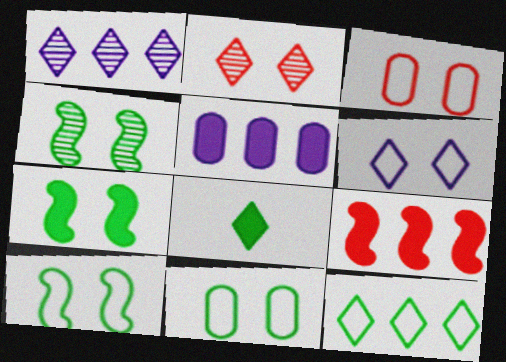[[3, 6, 10], 
[4, 7, 10]]